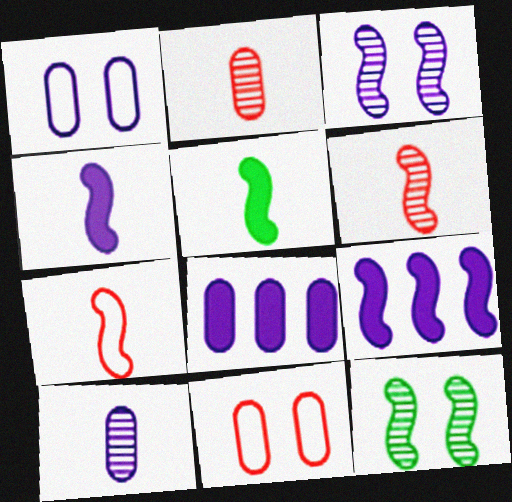[[1, 8, 10], 
[7, 9, 12]]